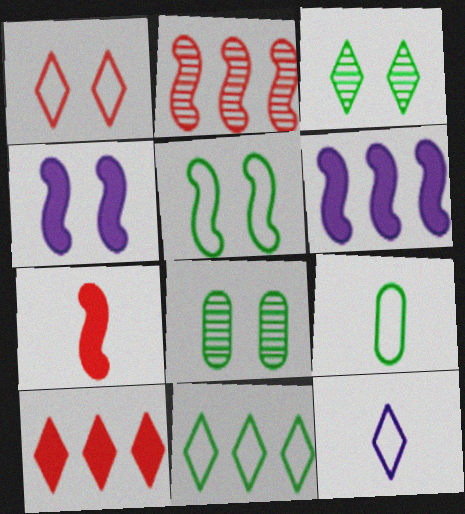[[1, 4, 8], 
[1, 11, 12], 
[3, 10, 12], 
[5, 9, 11]]